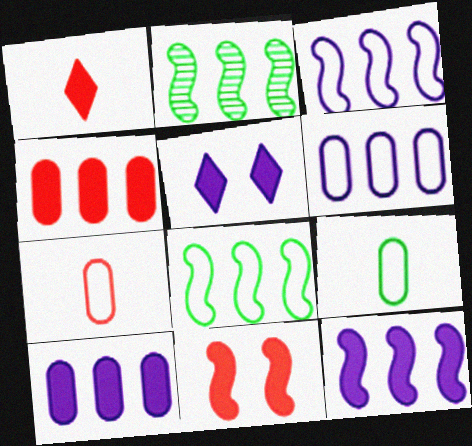[[1, 4, 11], 
[2, 5, 7]]